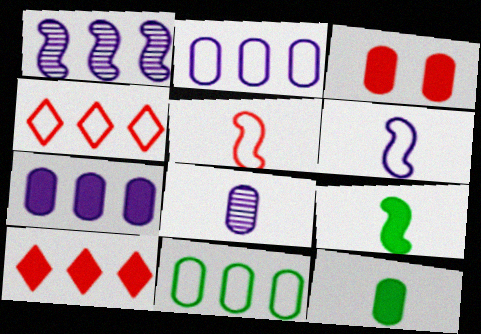[[1, 10, 11], 
[3, 7, 12], 
[3, 8, 11]]